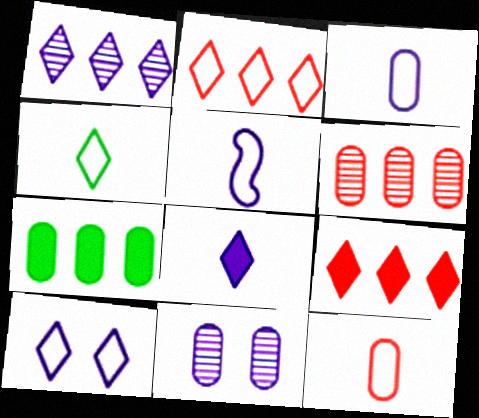[[1, 8, 10], 
[2, 4, 10], 
[4, 5, 12], 
[7, 11, 12]]